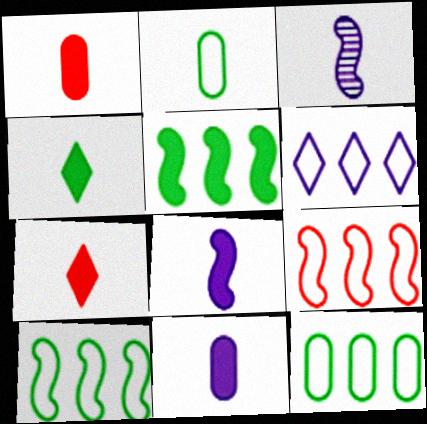[[1, 4, 8], 
[2, 3, 7], 
[6, 9, 12]]